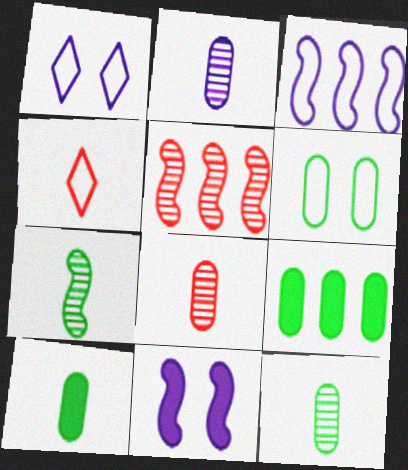[[1, 5, 10], 
[2, 8, 12], 
[3, 4, 6], 
[6, 9, 12]]